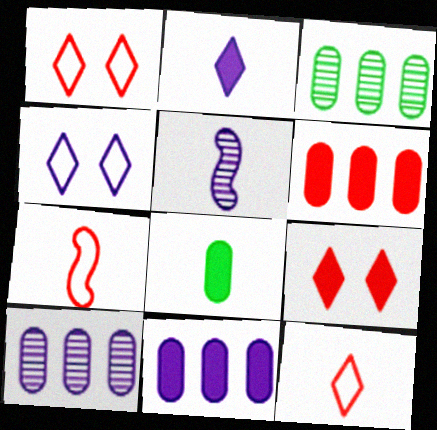[[4, 5, 11], 
[5, 8, 12]]